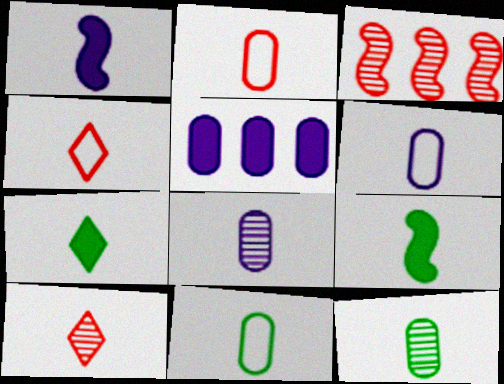[[1, 4, 12], 
[1, 10, 11], 
[2, 6, 11], 
[4, 8, 9], 
[6, 9, 10]]